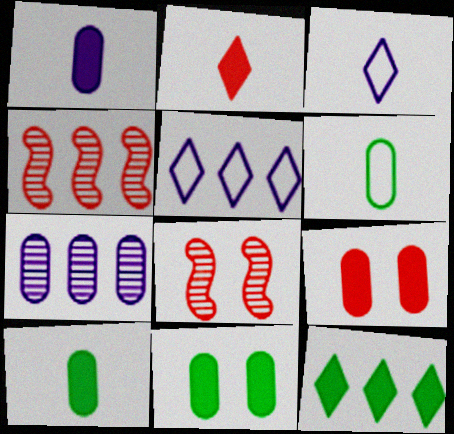[[3, 4, 11], 
[5, 8, 10], 
[6, 7, 9]]